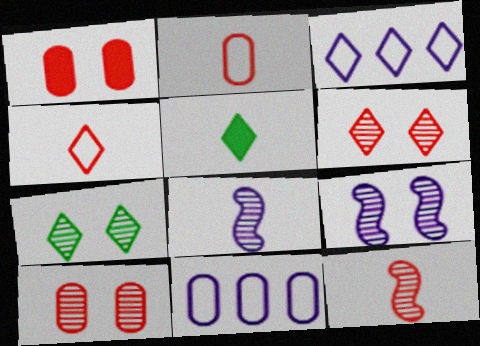[[2, 5, 8], 
[3, 5, 6], 
[7, 9, 10]]